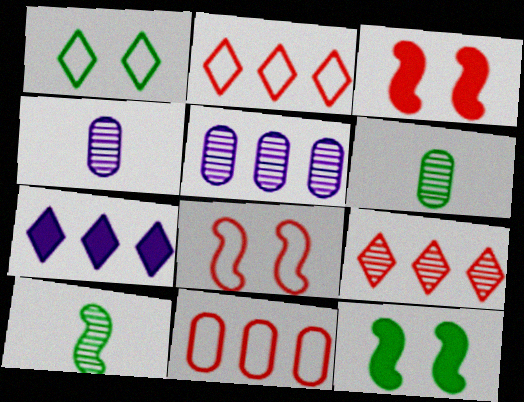[[2, 4, 12], 
[6, 7, 8]]